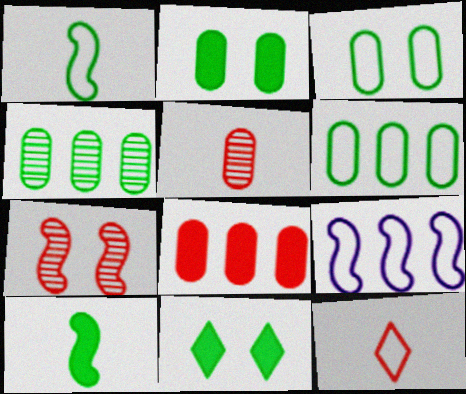[[1, 4, 11], 
[3, 9, 12], 
[5, 9, 11], 
[7, 8, 12], 
[7, 9, 10]]